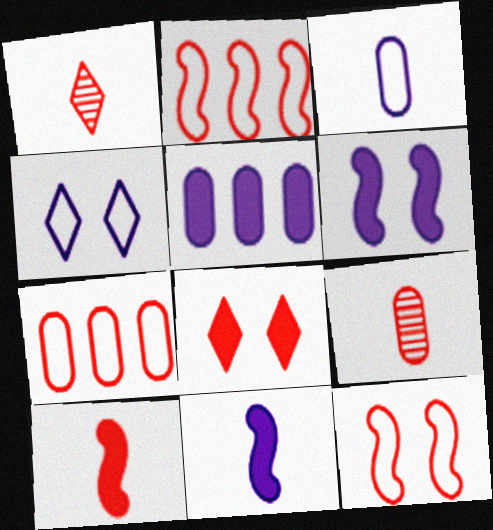[[2, 8, 9]]